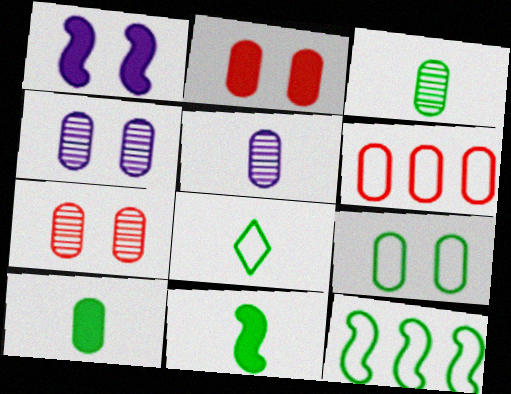[[2, 4, 9], 
[3, 8, 11], 
[4, 6, 10], 
[8, 9, 12]]